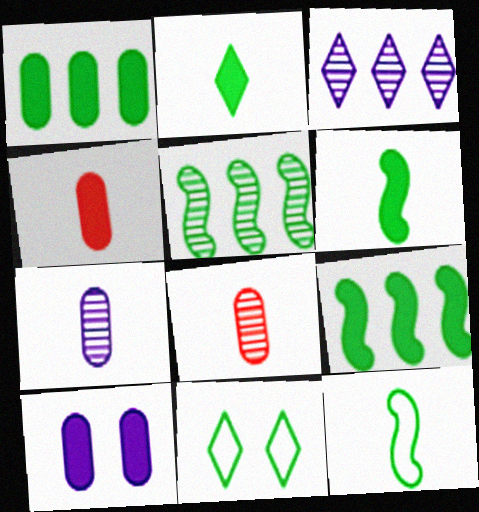[[1, 4, 10]]